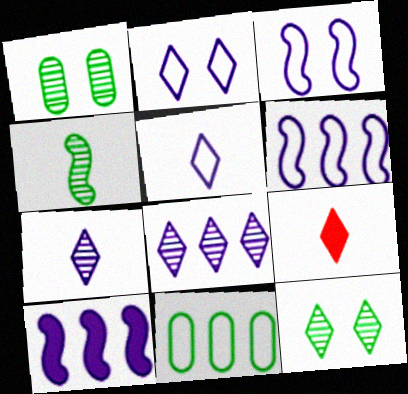[[1, 6, 9]]